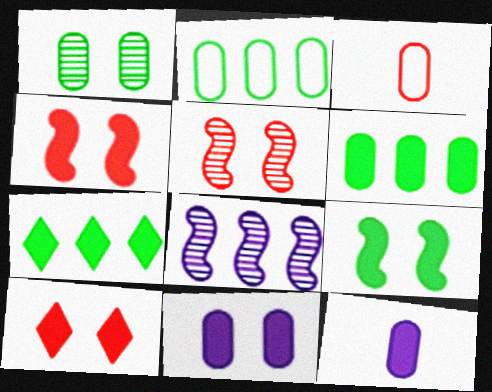[[4, 7, 12], 
[9, 10, 11]]